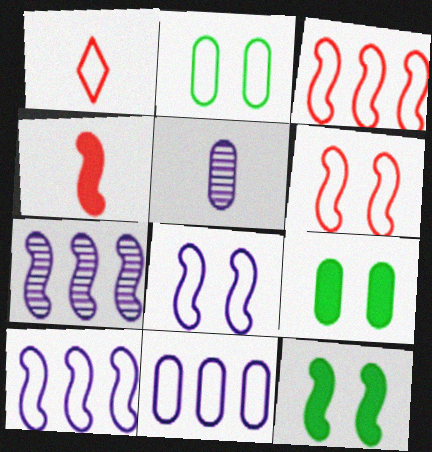[[1, 2, 10], 
[1, 7, 9]]